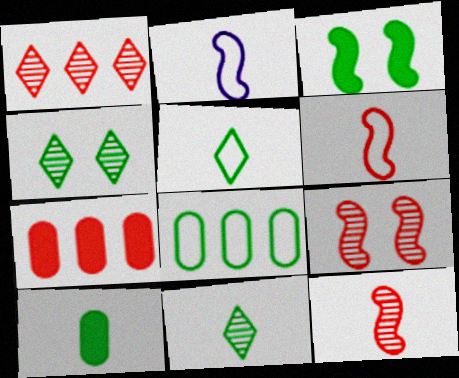[[2, 4, 7], 
[3, 8, 11]]